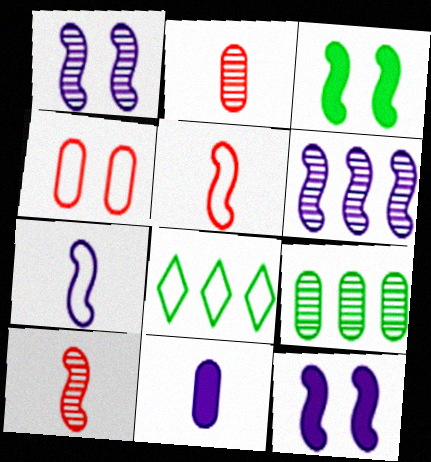[[2, 8, 12], 
[3, 5, 6], 
[4, 7, 8], 
[4, 9, 11], 
[6, 7, 12]]